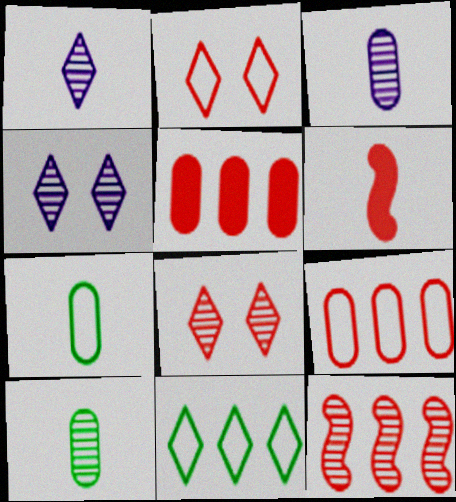[[1, 6, 7], 
[4, 10, 12], 
[6, 8, 9]]